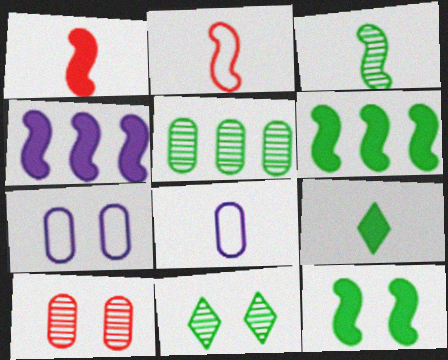[[1, 4, 12], 
[3, 5, 11]]